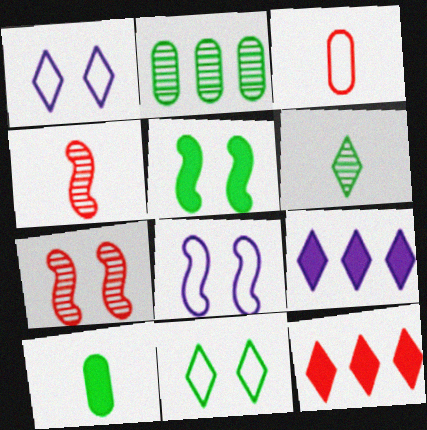[[1, 6, 12], 
[3, 7, 12], 
[5, 7, 8]]